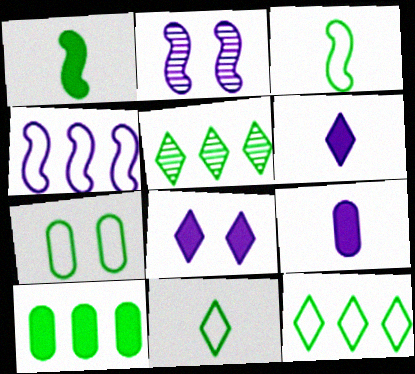[[1, 5, 7], 
[3, 7, 12]]